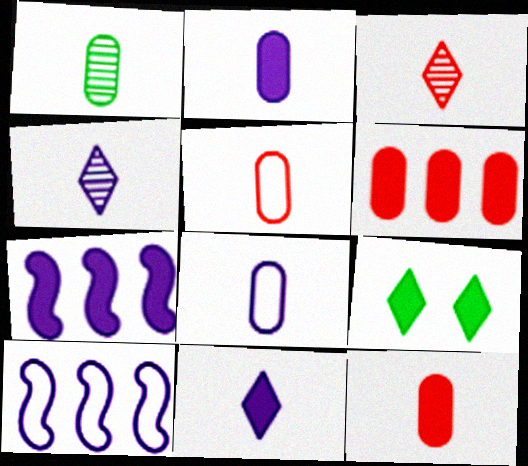[[1, 2, 5], 
[1, 8, 12], 
[7, 9, 12]]